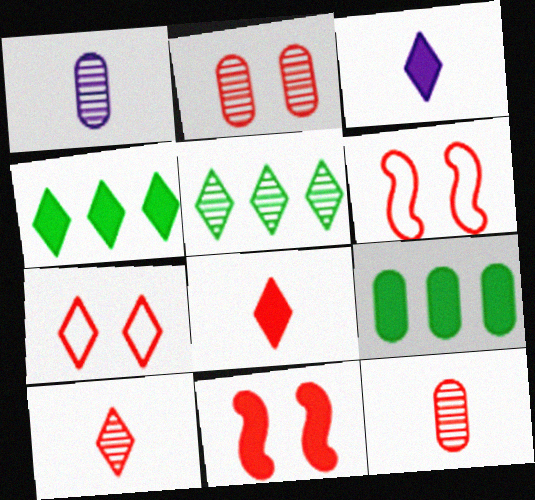[[1, 4, 6], 
[2, 7, 11], 
[3, 5, 7], 
[3, 9, 11]]